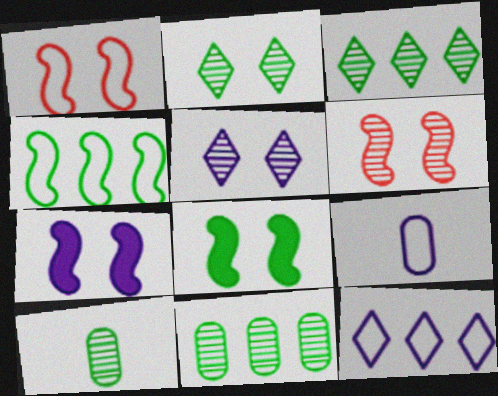[]